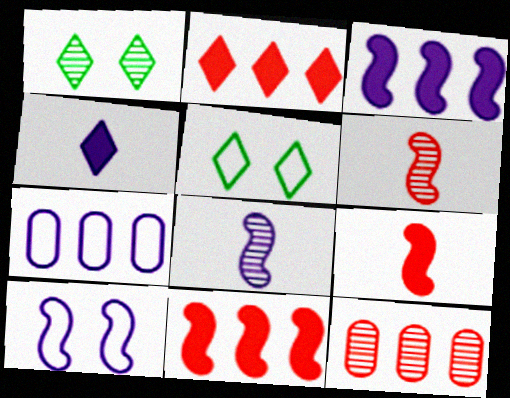[[1, 7, 9], 
[1, 8, 12], 
[3, 8, 10]]